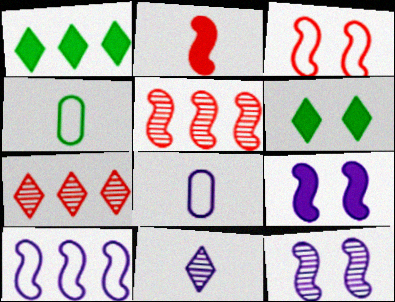[[2, 3, 5], 
[2, 4, 11], 
[4, 7, 9], 
[5, 6, 8]]